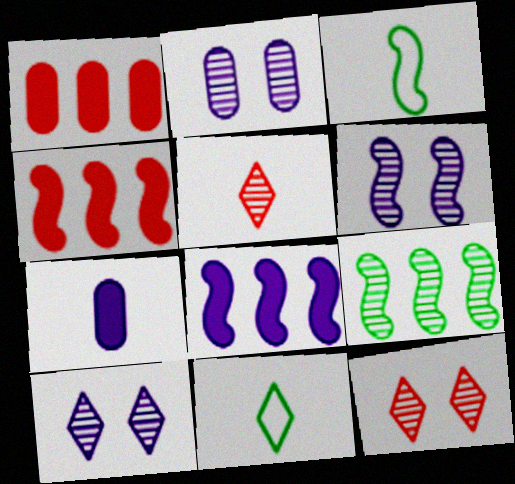[[1, 3, 10], 
[1, 6, 11], 
[2, 4, 11], 
[2, 5, 9], 
[2, 6, 10], 
[3, 4, 6], 
[3, 5, 7]]